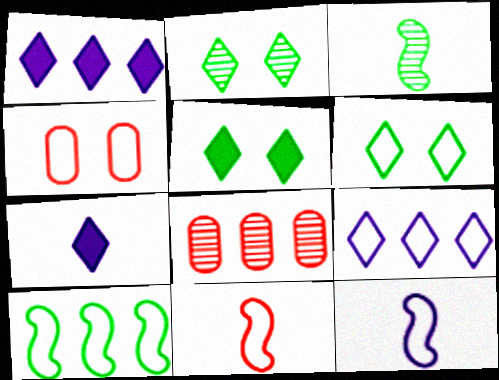[[1, 3, 4], 
[1, 8, 10], 
[2, 5, 6], 
[5, 8, 12]]